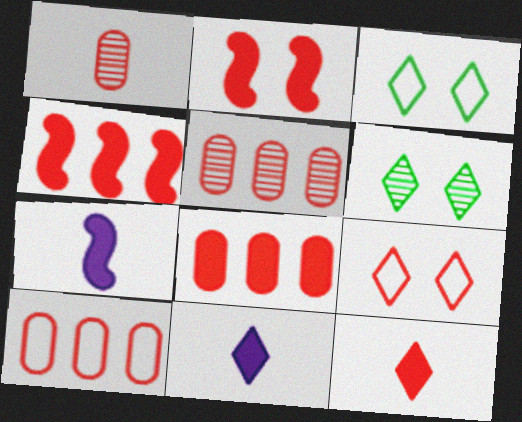[[1, 4, 9], 
[2, 8, 12], 
[3, 5, 7], 
[5, 8, 10], 
[6, 7, 10]]